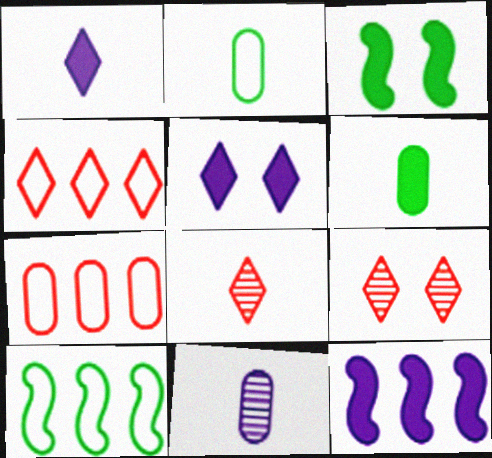[[2, 9, 12], 
[3, 4, 11]]